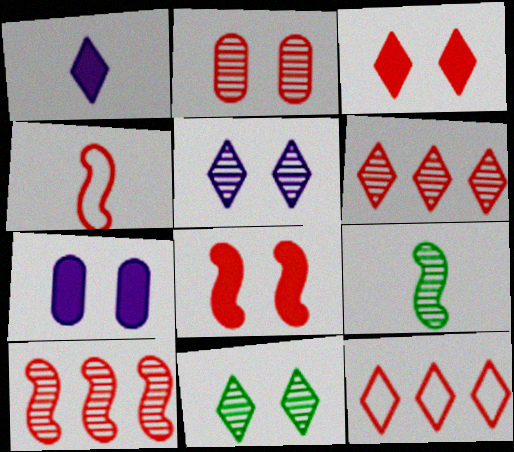[[1, 11, 12], 
[4, 8, 10], 
[7, 9, 12]]